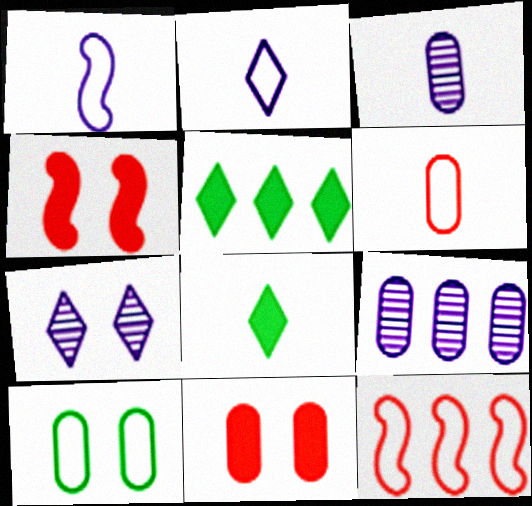[[2, 10, 12], 
[4, 7, 10], 
[5, 9, 12]]